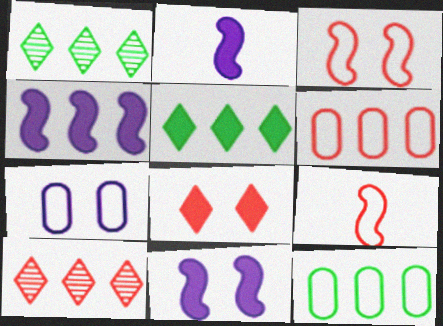[[1, 4, 6], 
[2, 4, 11], 
[4, 10, 12]]